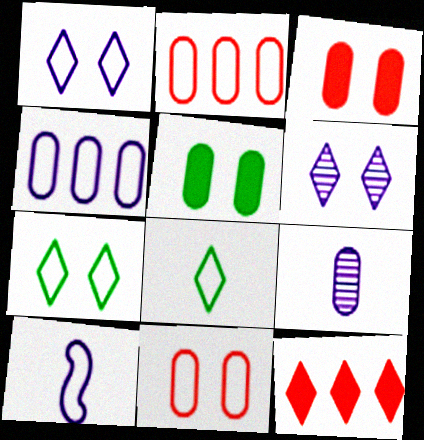[[1, 4, 10], 
[2, 5, 9], 
[2, 7, 10], 
[6, 8, 12]]